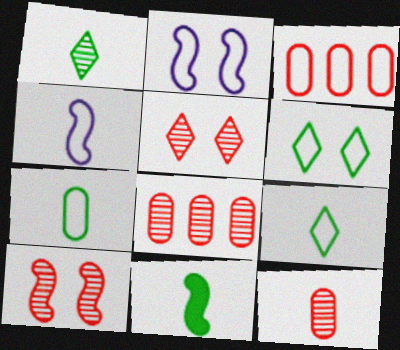[[1, 7, 11], 
[2, 3, 9], 
[3, 4, 6]]